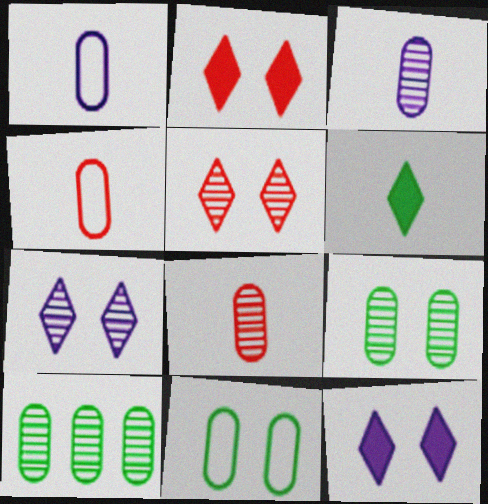[]